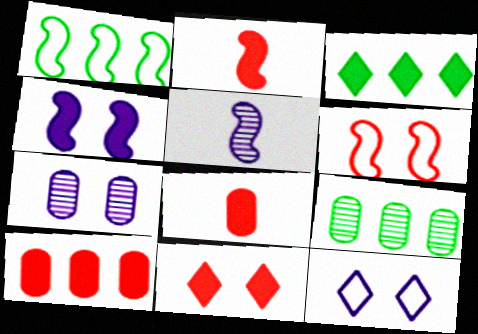[[1, 3, 9], 
[2, 9, 12], 
[2, 10, 11], 
[3, 4, 8], 
[4, 7, 12]]